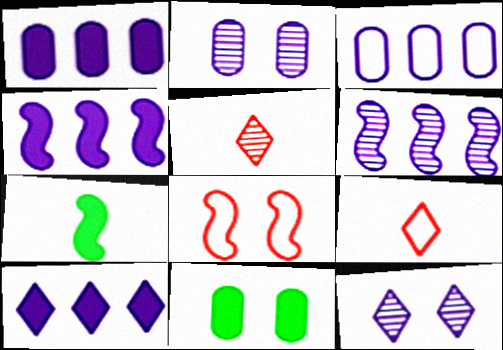[[1, 4, 10], 
[3, 6, 10], 
[6, 7, 8], 
[6, 9, 11], 
[8, 11, 12]]